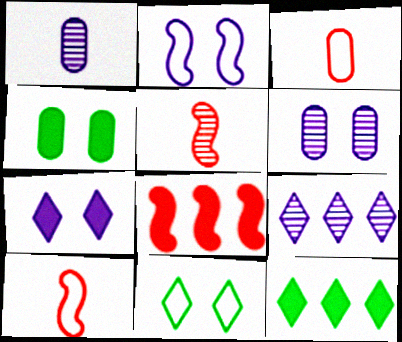[[1, 8, 11], 
[2, 6, 7], 
[4, 9, 10], 
[6, 10, 12]]